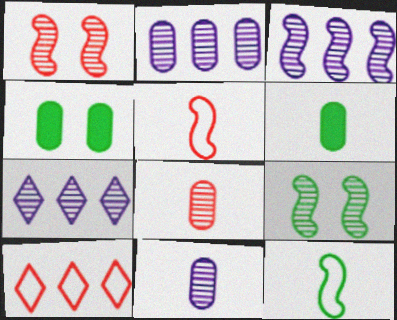[[2, 3, 7], 
[4, 5, 7], 
[7, 8, 9]]